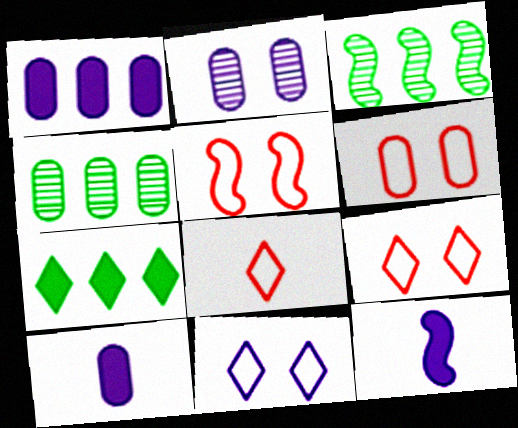[[3, 5, 12], 
[3, 9, 10], 
[4, 6, 10], 
[4, 9, 12], 
[5, 6, 9]]